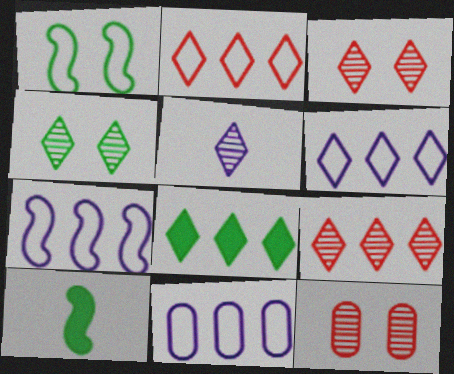[[3, 10, 11], 
[4, 5, 9], 
[6, 7, 11], 
[6, 8, 9], 
[6, 10, 12]]